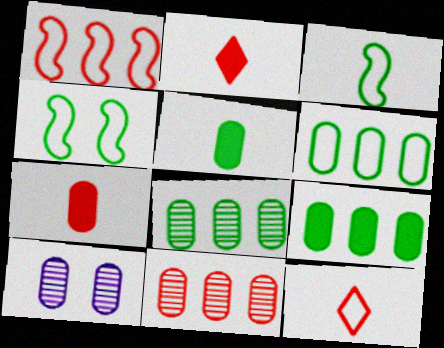[[6, 7, 10], 
[6, 8, 9]]